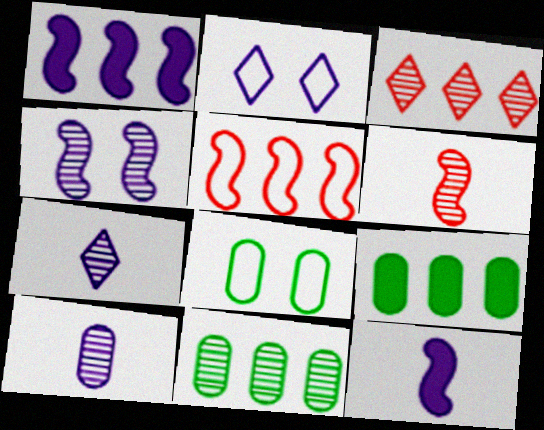[[1, 2, 10], 
[2, 6, 9], 
[3, 8, 12]]